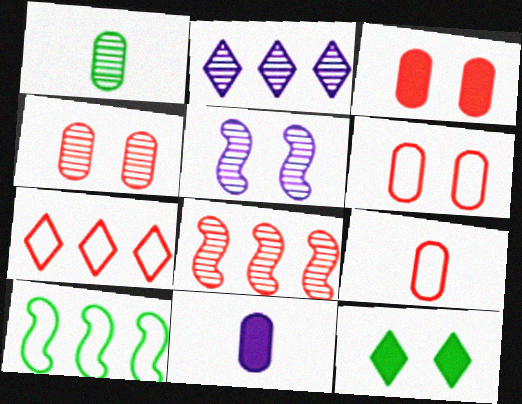[[1, 9, 11], 
[1, 10, 12], 
[3, 4, 6], 
[5, 6, 12]]